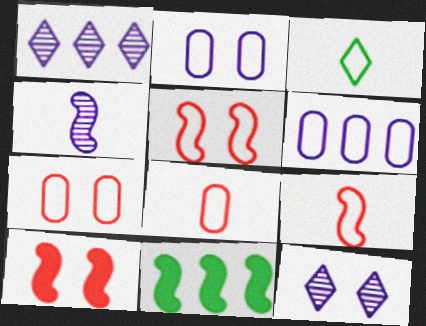[[3, 5, 6], 
[4, 5, 11], 
[8, 11, 12]]